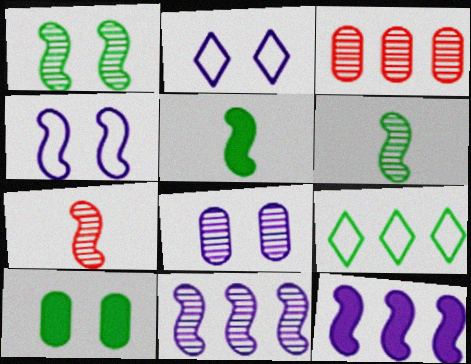[[1, 7, 11], 
[2, 3, 5], 
[3, 9, 12], 
[6, 9, 10]]